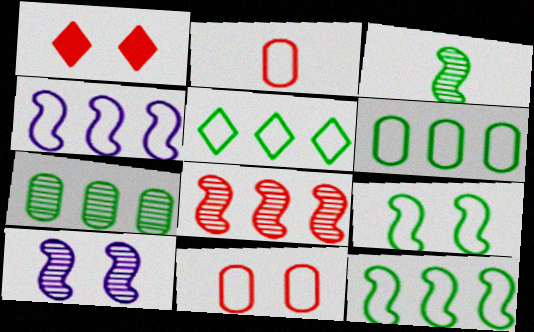[[1, 2, 8], 
[3, 8, 10], 
[5, 6, 12]]